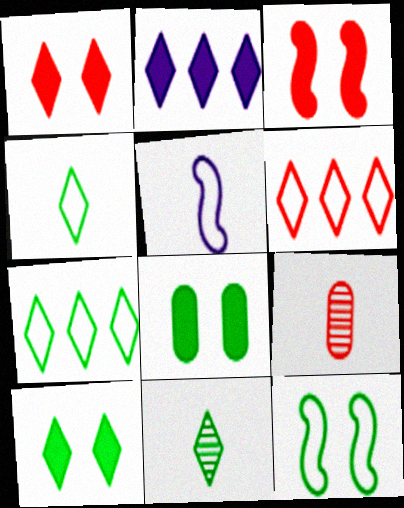[[2, 9, 12], 
[3, 6, 9], 
[7, 10, 11]]